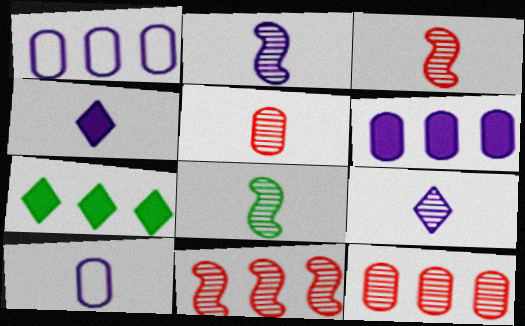[[1, 7, 11], 
[2, 3, 8], 
[2, 4, 10], 
[5, 8, 9]]